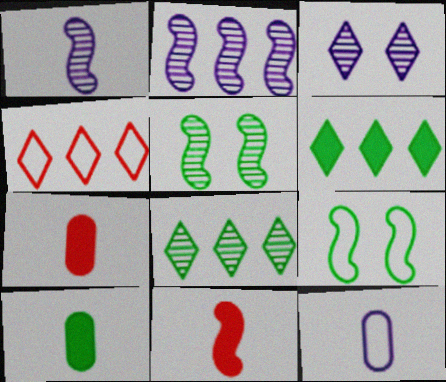[[2, 9, 11], 
[4, 9, 12], 
[8, 9, 10]]